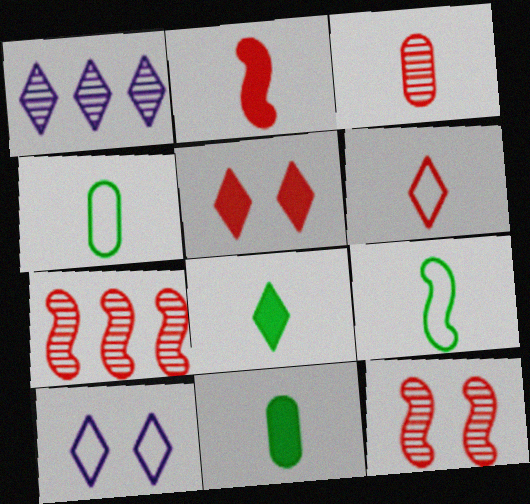[[2, 3, 6], 
[7, 10, 11]]